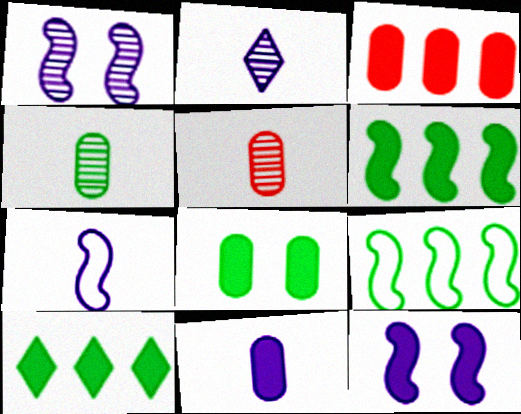[[2, 7, 11], 
[3, 8, 11]]